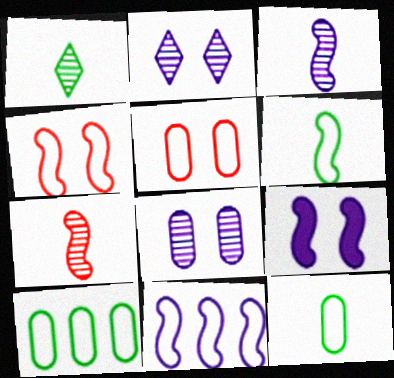[[3, 9, 11], 
[4, 6, 11]]